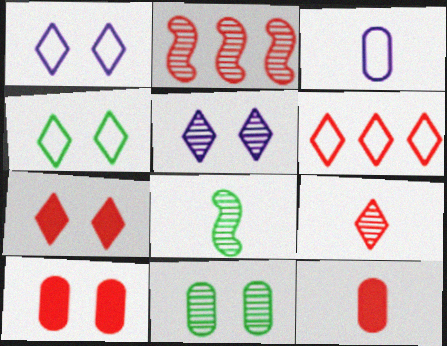[[4, 5, 7], 
[6, 7, 9]]